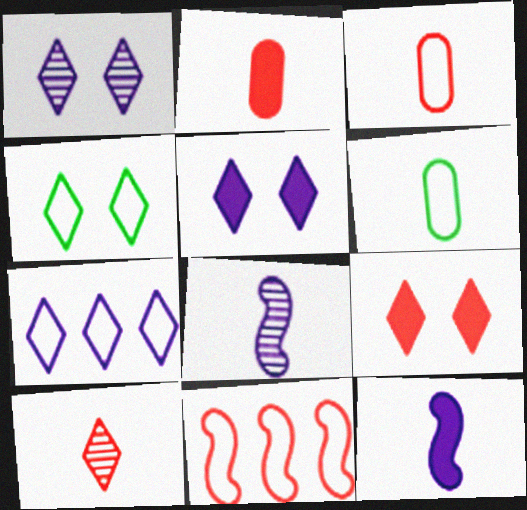[[1, 4, 9], 
[6, 10, 12]]